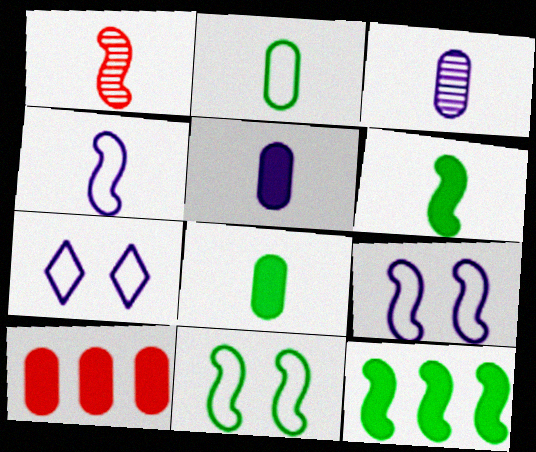[[1, 4, 6], 
[1, 9, 12]]